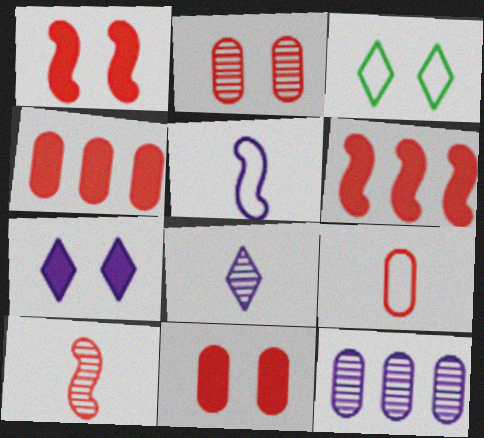[[2, 4, 9], 
[5, 7, 12]]